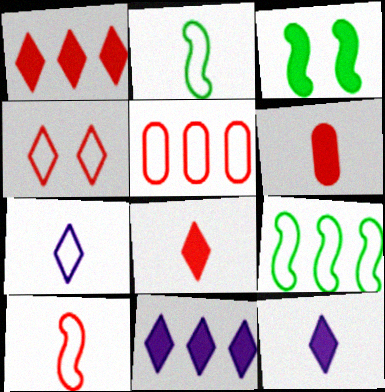[[3, 6, 11], 
[4, 5, 10]]